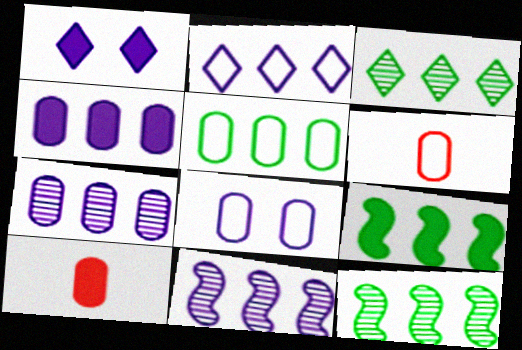[[1, 6, 12], 
[1, 9, 10], 
[2, 4, 11], 
[3, 5, 9], 
[5, 6, 8]]